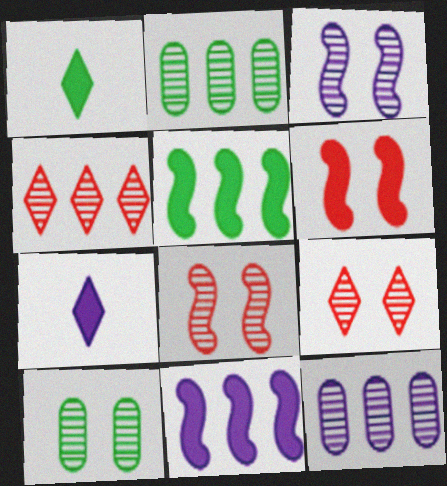[[3, 9, 10]]